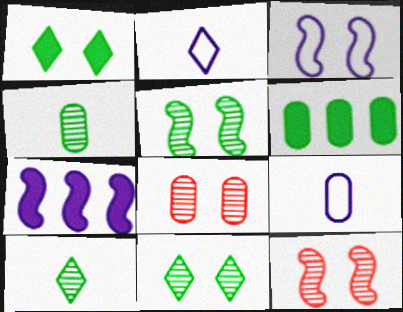[[1, 3, 8], 
[2, 6, 12], 
[6, 8, 9]]